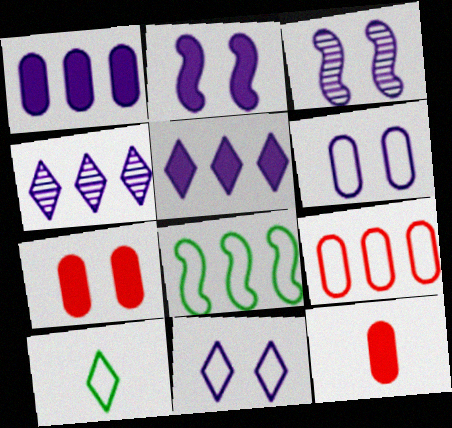[]